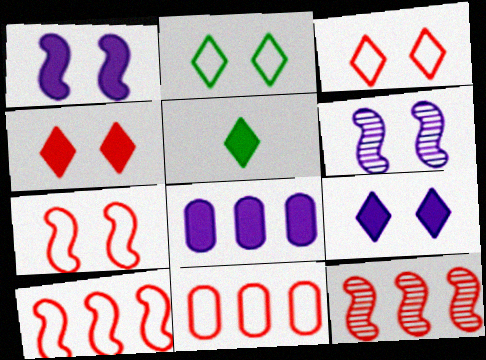[[5, 6, 11]]